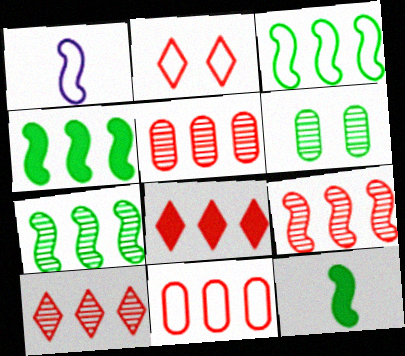[[1, 6, 8], 
[3, 4, 7], 
[5, 9, 10], 
[8, 9, 11]]